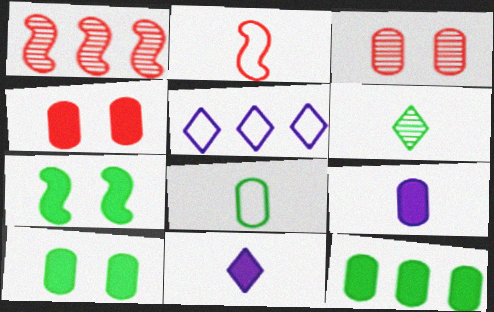[[1, 5, 12], 
[2, 6, 9], 
[4, 9, 12]]